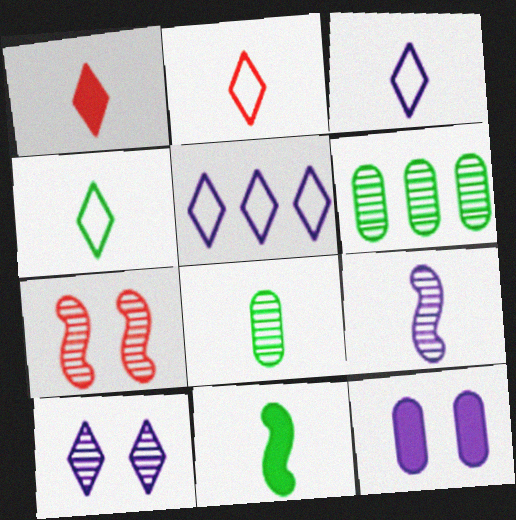[[2, 3, 4], 
[4, 8, 11], 
[5, 9, 12]]